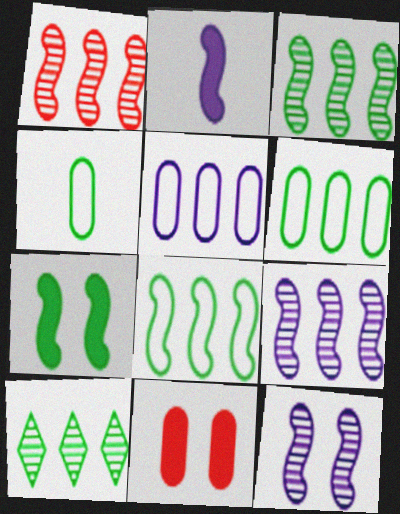[[1, 3, 9], 
[4, 7, 10]]